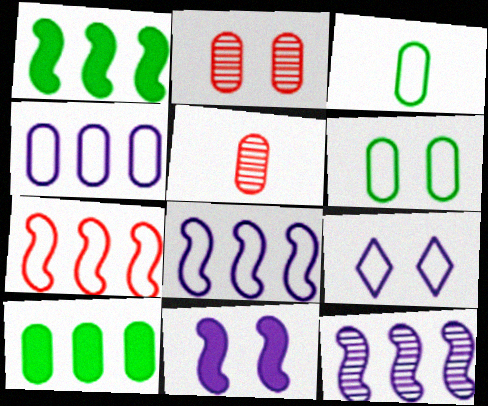[[1, 5, 9], 
[1, 7, 12], 
[3, 7, 9]]